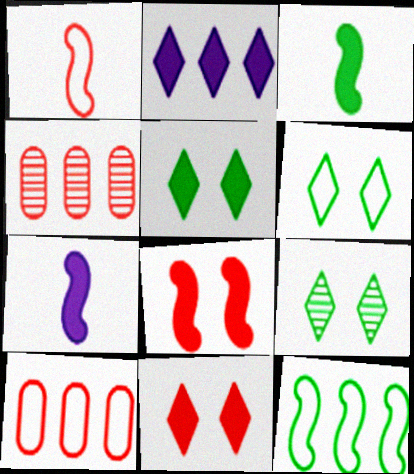[[1, 4, 11], 
[2, 4, 12], 
[4, 6, 7], 
[5, 6, 9], 
[7, 9, 10]]